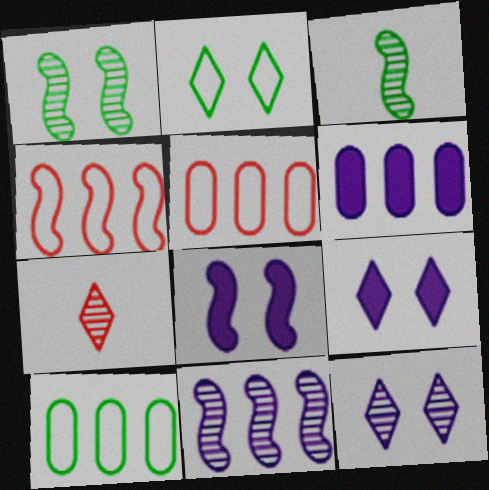[[3, 4, 8], 
[3, 5, 9], 
[7, 8, 10]]